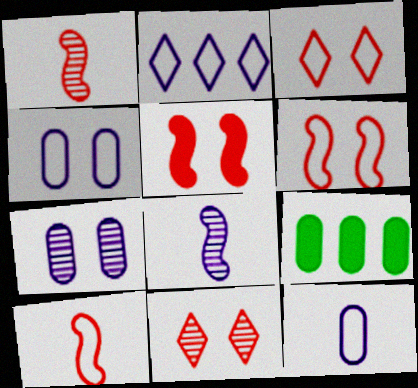[[3, 8, 9]]